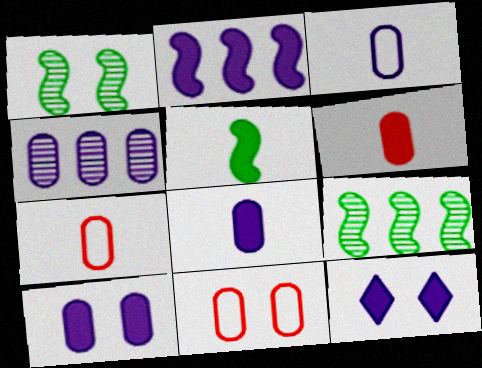[[1, 11, 12], 
[2, 8, 12], 
[3, 4, 10], 
[7, 9, 12]]